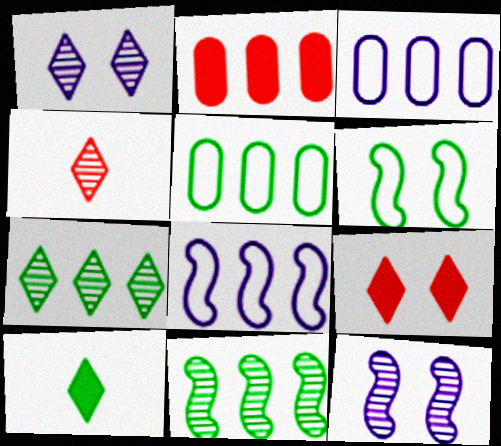[[1, 4, 7], 
[2, 7, 8]]